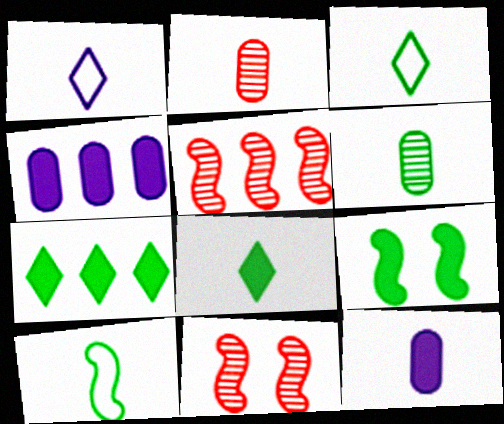[[3, 4, 11], 
[6, 8, 10]]